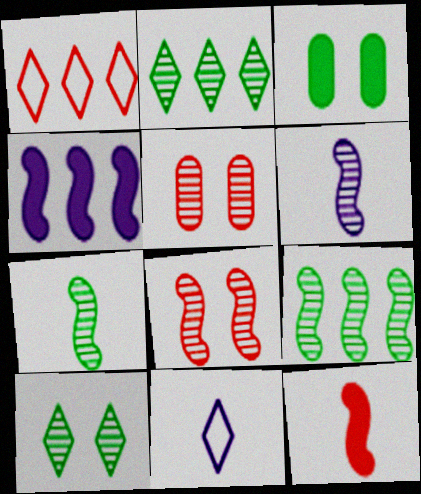[[1, 3, 6], 
[1, 5, 12], 
[2, 5, 6], 
[6, 8, 9]]